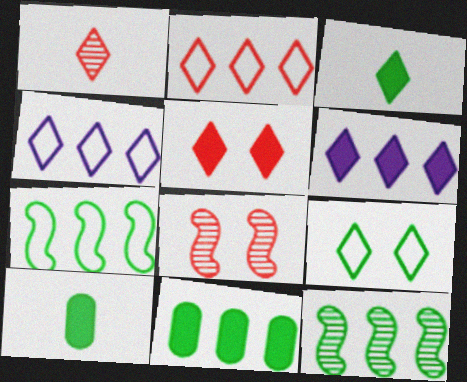[[1, 2, 5], 
[1, 6, 9], 
[3, 5, 6], 
[4, 8, 10], 
[9, 10, 12]]